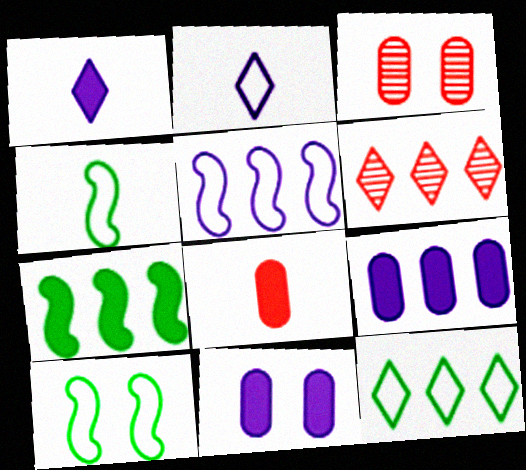[[2, 3, 7], 
[4, 6, 11]]